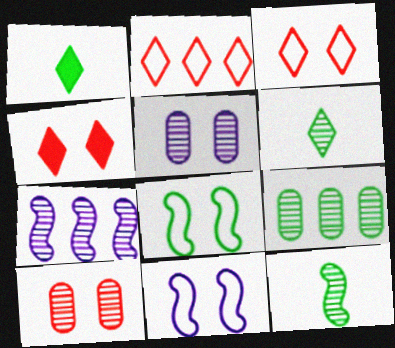[[1, 8, 9], 
[4, 5, 8], 
[6, 7, 10]]